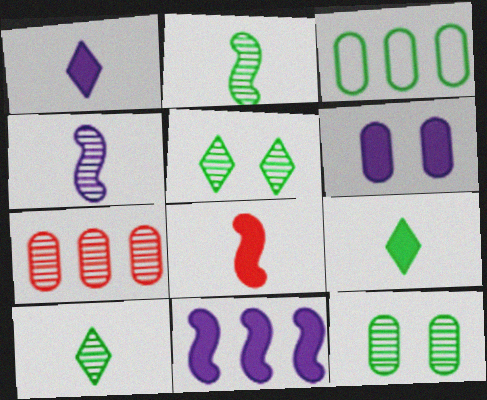[[1, 6, 11], 
[4, 5, 7]]